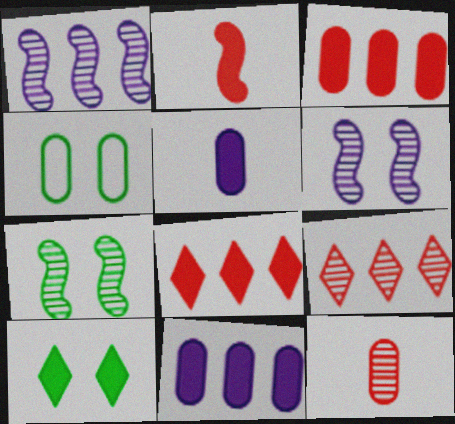[[2, 10, 11], 
[4, 7, 10], 
[4, 11, 12]]